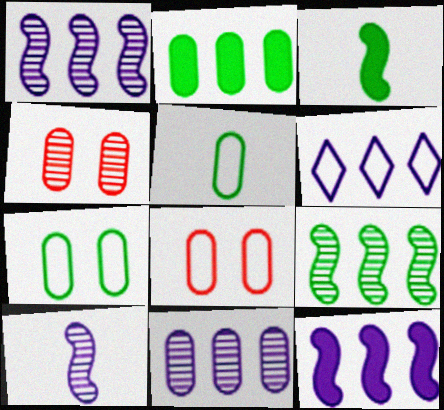[[3, 4, 6], 
[6, 11, 12]]